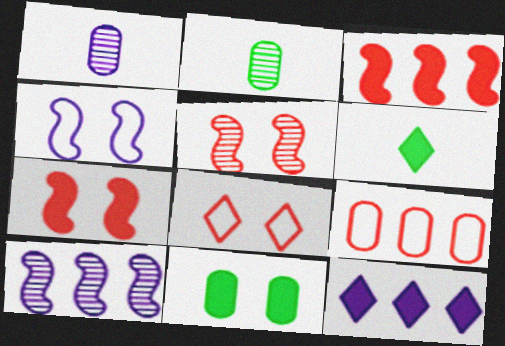[[1, 4, 12], 
[1, 9, 11]]